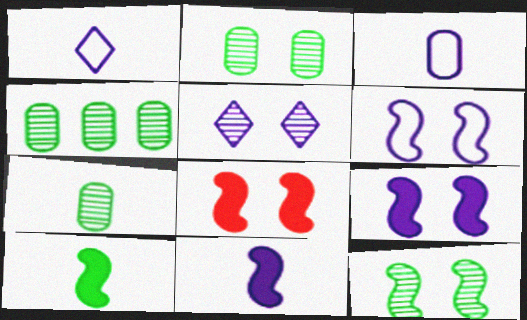[[1, 4, 8], 
[2, 4, 7], 
[6, 8, 12]]